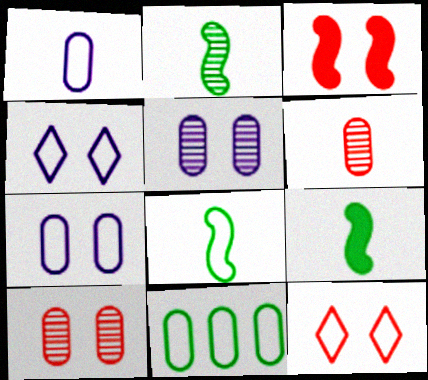[[2, 8, 9], 
[3, 10, 12]]